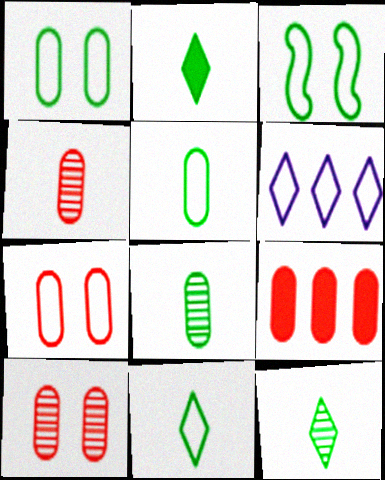[[2, 11, 12], 
[4, 7, 9]]